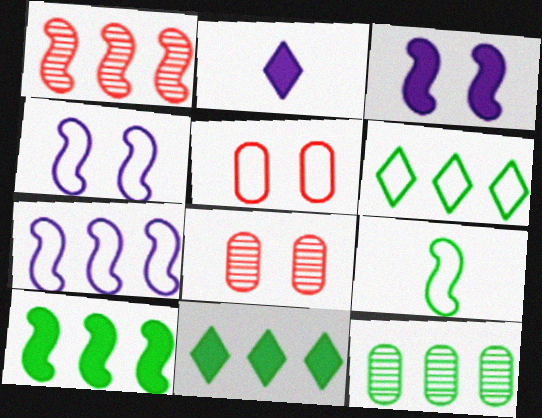[[1, 3, 9], 
[1, 7, 10], 
[6, 10, 12]]